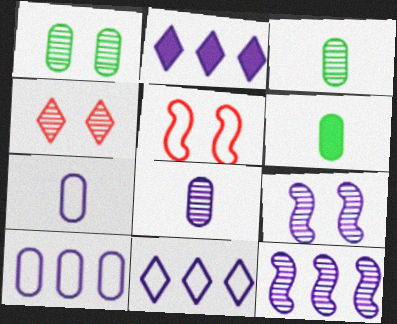[[1, 4, 9], 
[2, 3, 5], 
[2, 7, 9], 
[2, 10, 12], 
[3, 4, 12]]